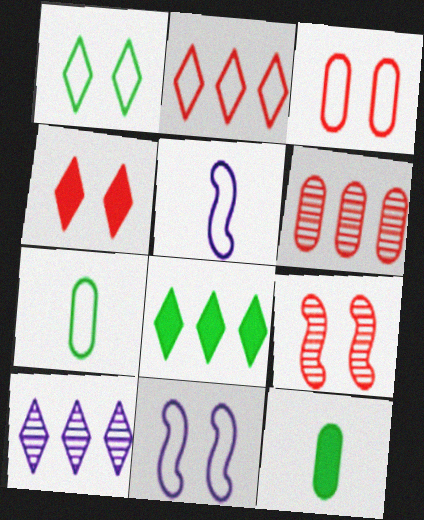[[1, 3, 11], 
[2, 7, 11], 
[2, 8, 10], 
[3, 4, 9]]